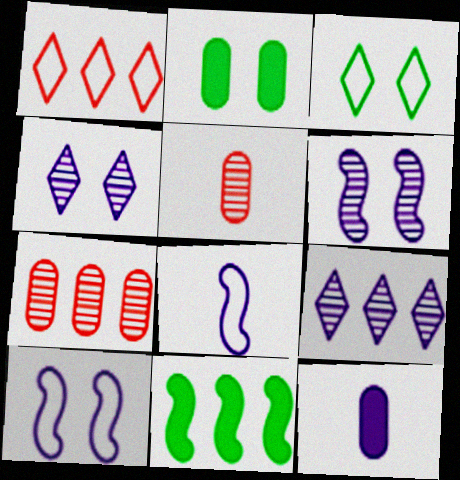[[9, 10, 12]]